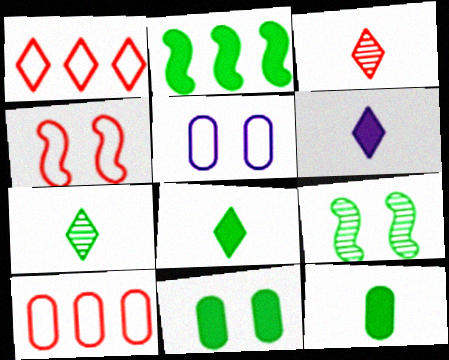[[2, 3, 5], 
[2, 8, 11], 
[6, 9, 10]]